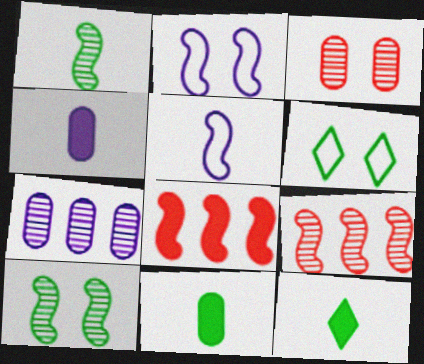[[1, 2, 8], 
[4, 6, 9], 
[5, 8, 10]]